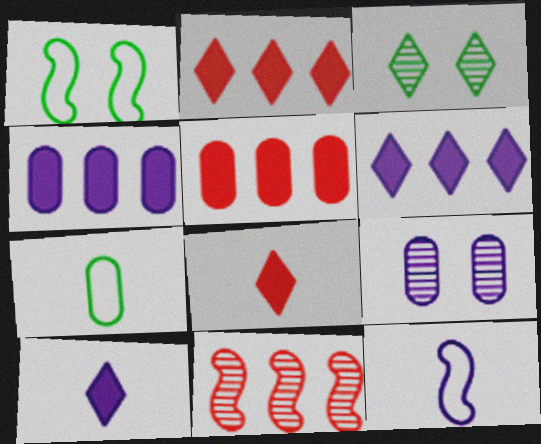[[3, 5, 12], 
[5, 7, 9], 
[6, 9, 12]]